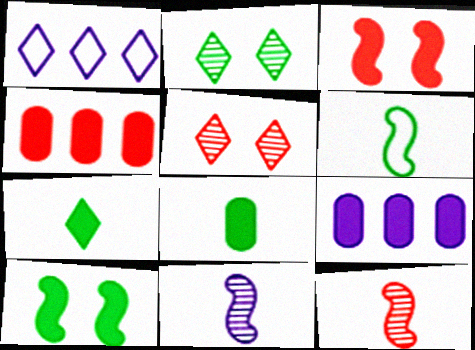[[1, 5, 7], 
[3, 7, 9], 
[5, 6, 9]]